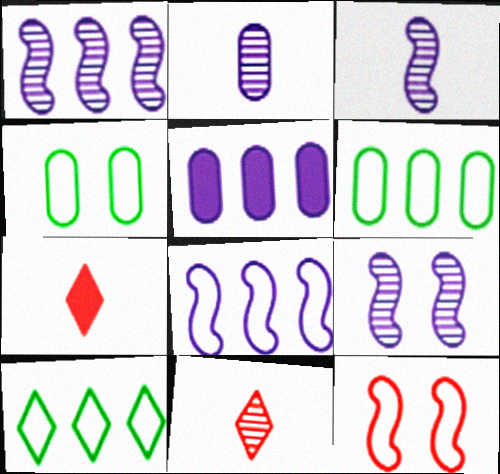[[1, 3, 9], 
[1, 4, 7], 
[6, 7, 9]]